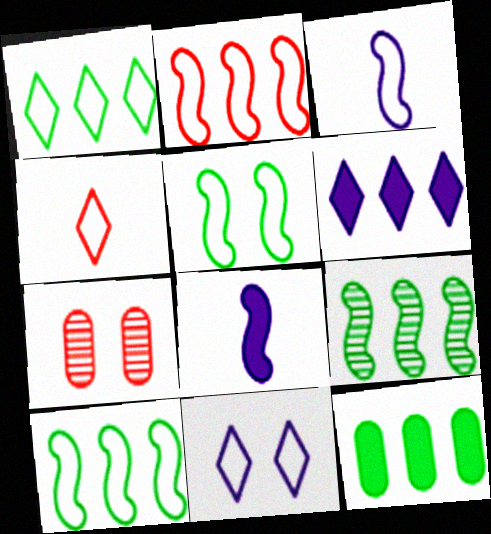[[1, 4, 11], 
[1, 7, 8], 
[1, 9, 12], 
[2, 3, 5]]